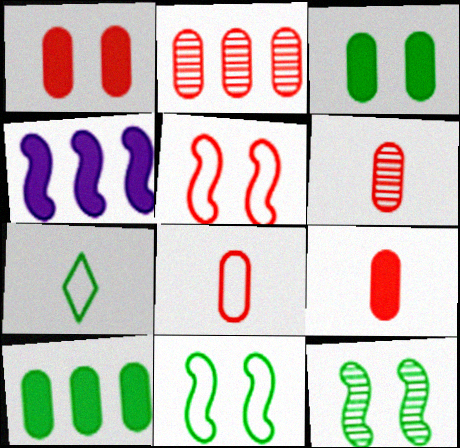[[1, 2, 8], 
[6, 8, 9], 
[7, 10, 12]]